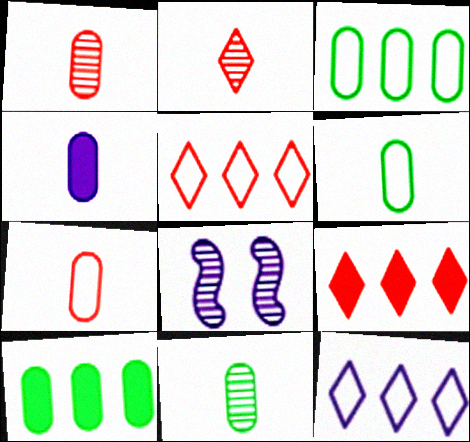[[1, 4, 6], 
[4, 7, 11], 
[4, 8, 12], 
[6, 8, 9]]